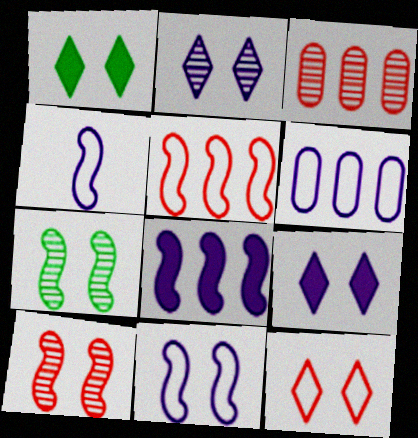[[1, 2, 12], 
[1, 3, 4]]